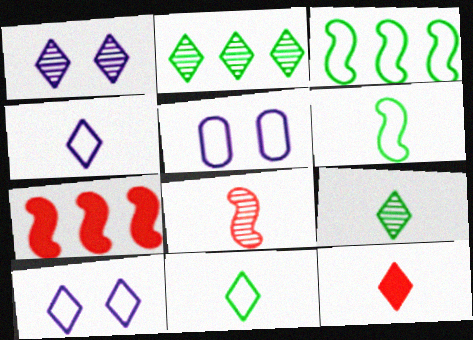[[2, 10, 12], 
[4, 9, 12], 
[5, 7, 9]]